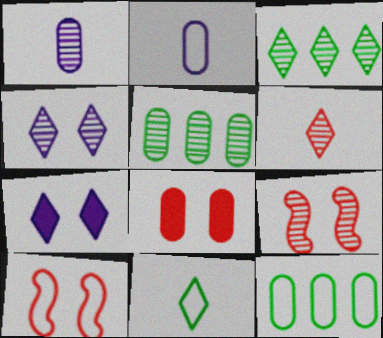[[1, 3, 9], 
[1, 8, 12], 
[2, 5, 8], 
[3, 4, 6]]